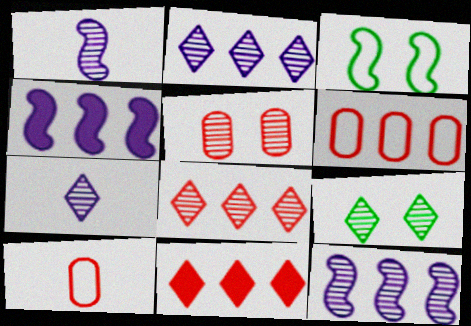[[4, 9, 10], 
[7, 8, 9]]